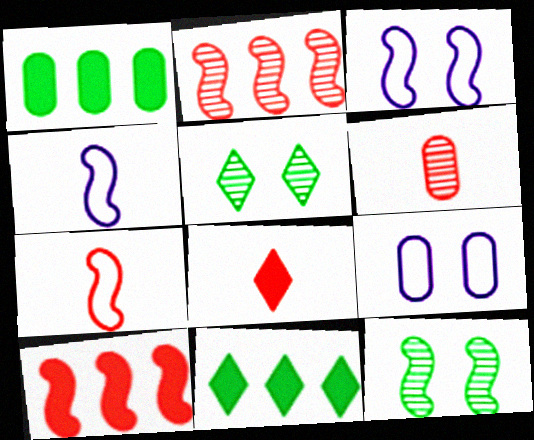[[1, 6, 9], 
[3, 6, 11], 
[4, 10, 12], 
[6, 7, 8]]